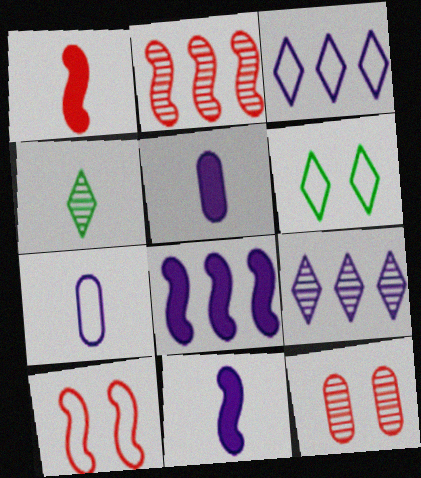[[1, 2, 10], 
[1, 4, 7], 
[2, 5, 6]]